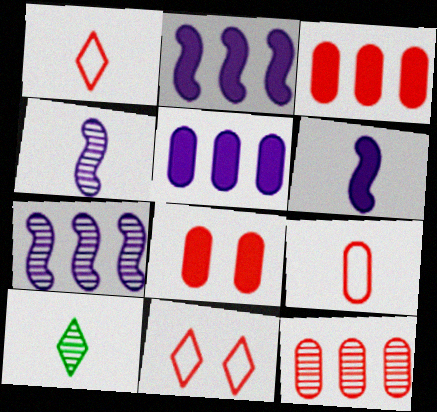[[6, 9, 10], 
[8, 9, 12]]